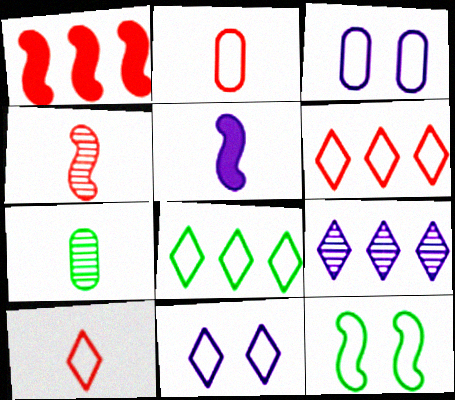[[1, 7, 11], 
[3, 5, 9], 
[5, 7, 10], 
[8, 10, 11]]